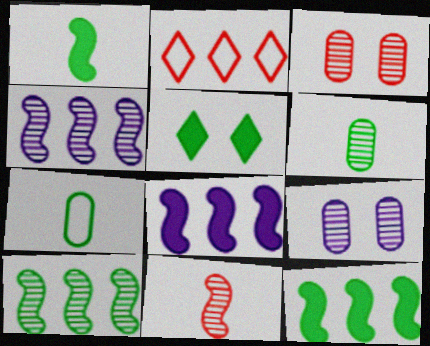[[1, 2, 9], 
[5, 7, 10]]